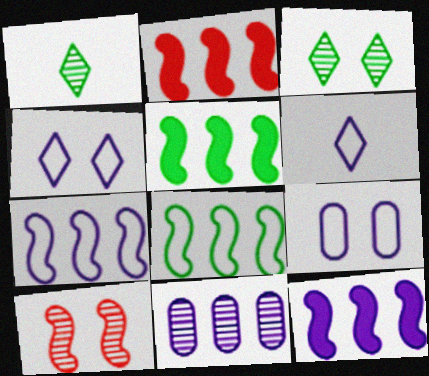[[1, 2, 9], 
[1, 10, 11], 
[2, 5, 12], 
[6, 7, 9]]